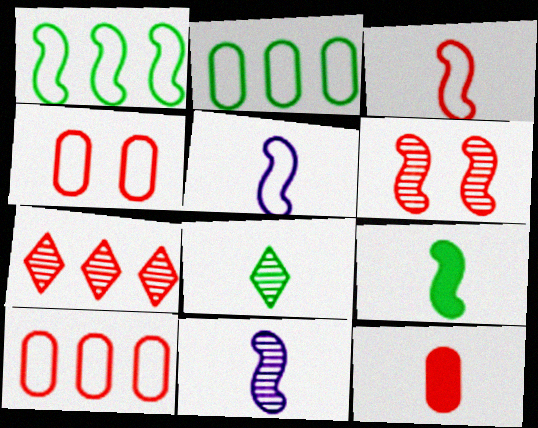[[3, 9, 11], 
[5, 8, 12]]